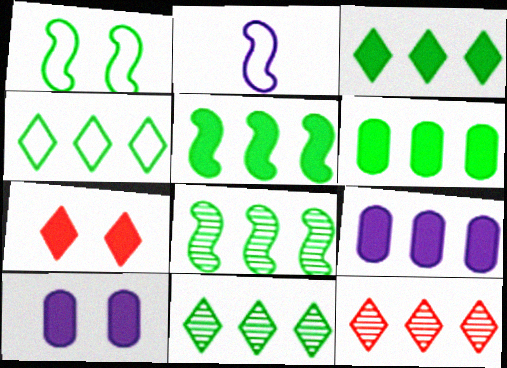[[3, 4, 11], 
[3, 5, 6], 
[4, 6, 8]]